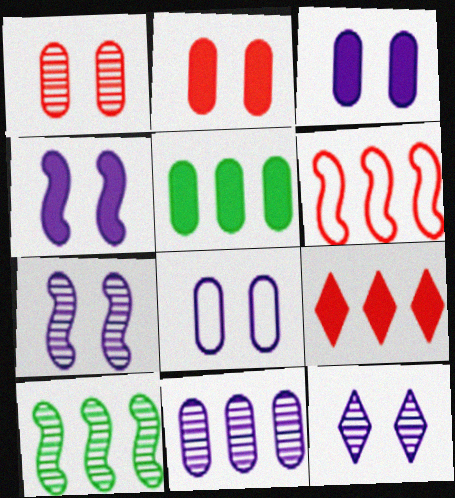[[4, 8, 12]]